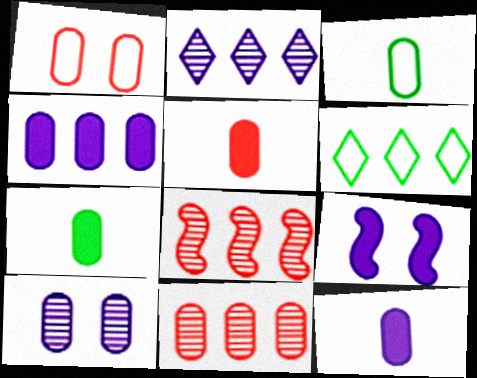[[1, 5, 11], 
[4, 6, 8], 
[5, 7, 12]]